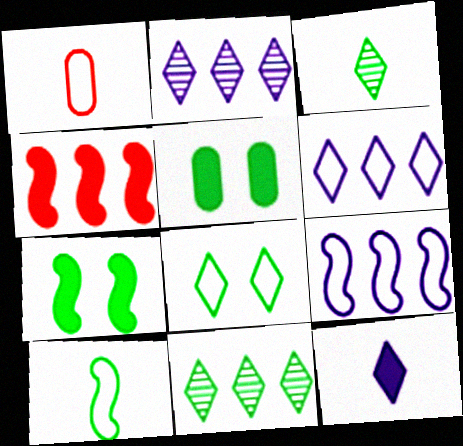[[1, 2, 7], 
[1, 8, 9], 
[4, 5, 12], 
[5, 10, 11]]